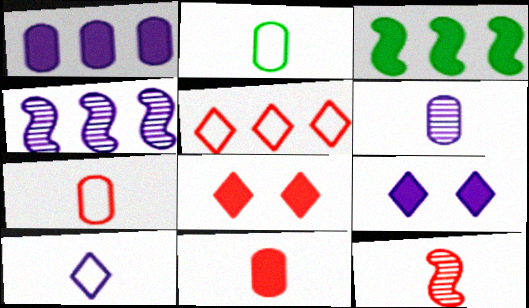[[2, 4, 8], 
[2, 6, 11], 
[3, 9, 11]]